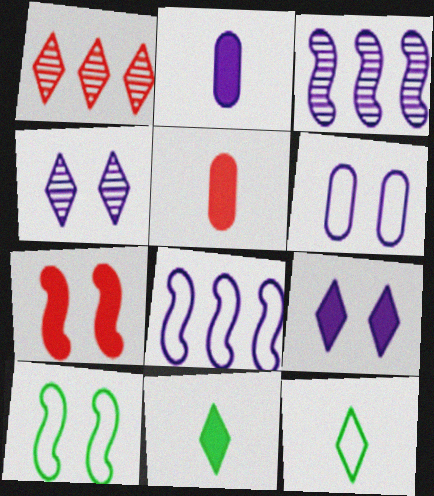[[1, 2, 10], 
[1, 9, 12], 
[2, 4, 8]]